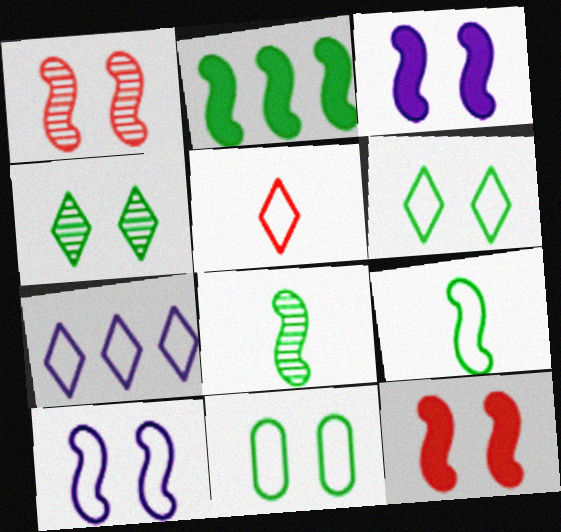[[5, 6, 7]]